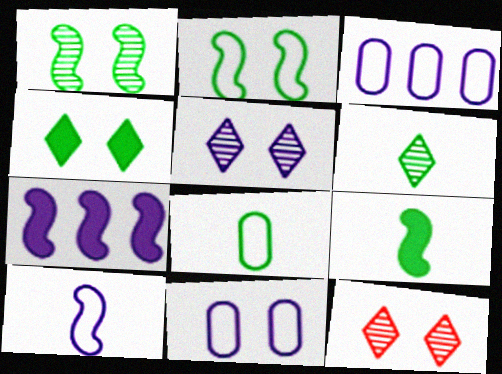[[3, 9, 12], 
[6, 8, 9], 
[7, 8, 12]]